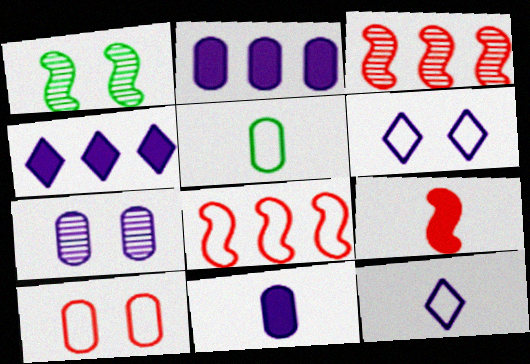[[5, 6, 8]]